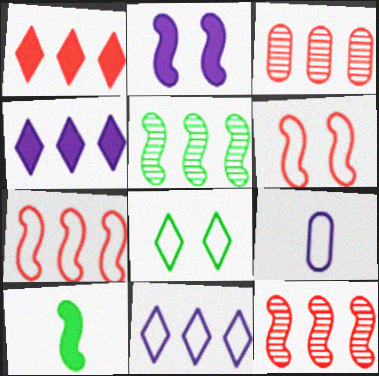[[1, 3, 7], 
[7, 8, 9]]